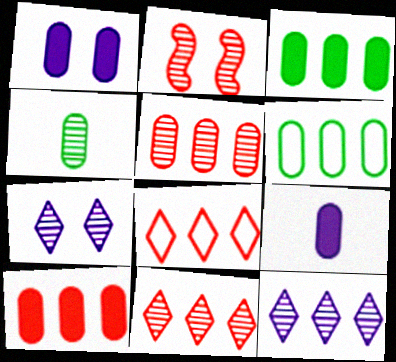[[2, 4, 12]]